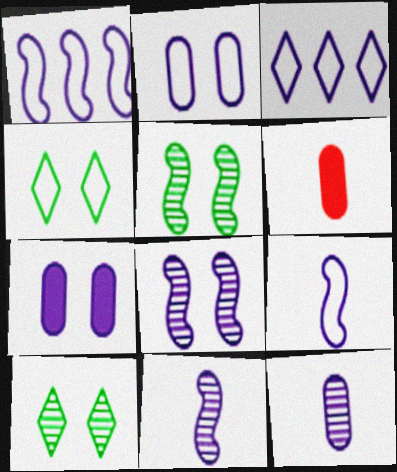[[1, 6, 10], 
[2, 3, 9], 
[3, 5, 6], 
[3, 7, 11]]